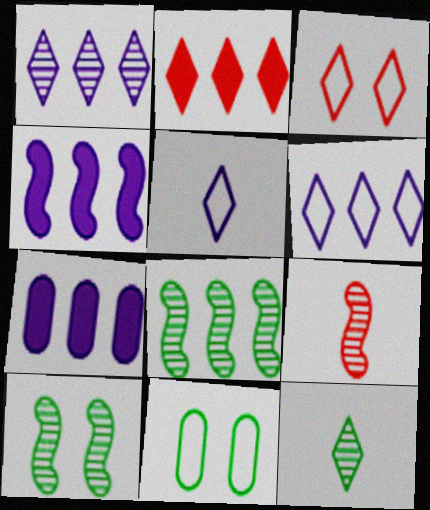[]